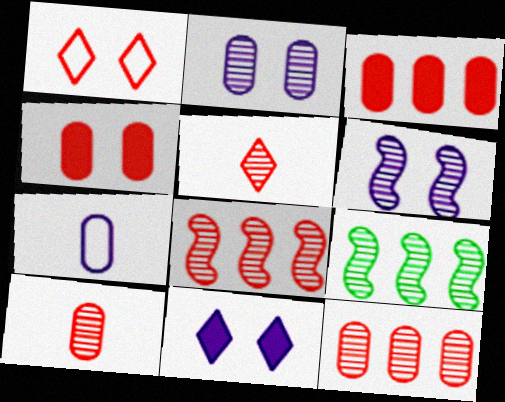[[2, 5, 9]]